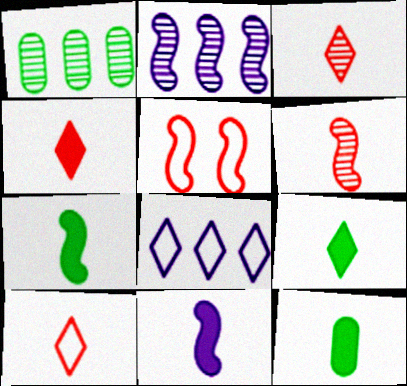[[2, 5, 7], 
[3, 4, 10], 
[4, 11, 12], 
[7, 9, 12]]